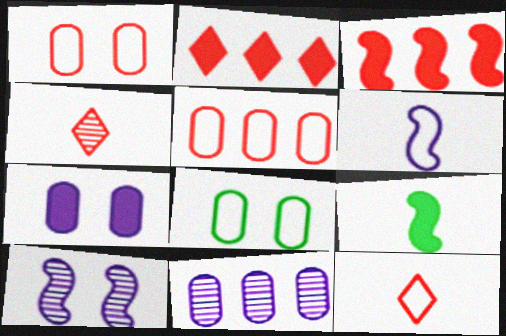[[1, 3, 4], 
[2, 7, 9]]